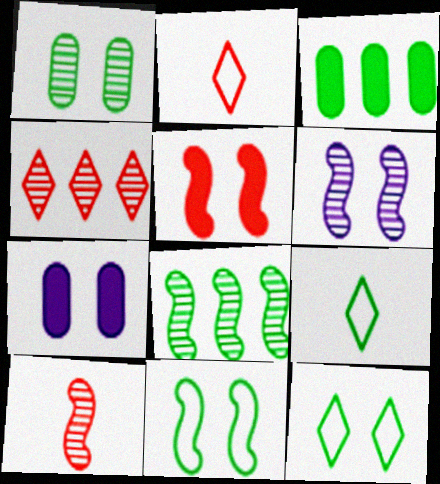[[2, 3, 6], 
[2, 7, 8], 
[5, 6, 11], 
[6, 8, 10]]